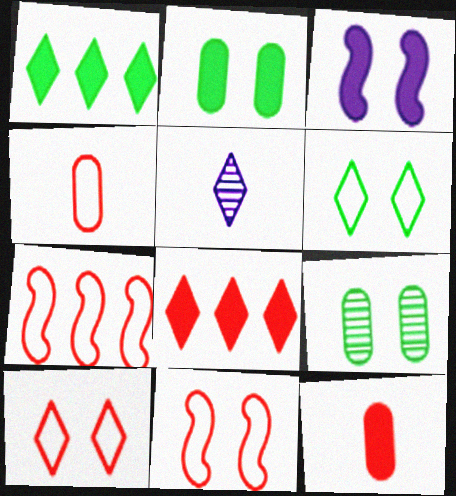[[1, 3, 12], 
[1, 5, 10], 
[2, 5, 7], 
[3, 9, 10], 
[4, 7, 10], 
[5, 6, 8]]